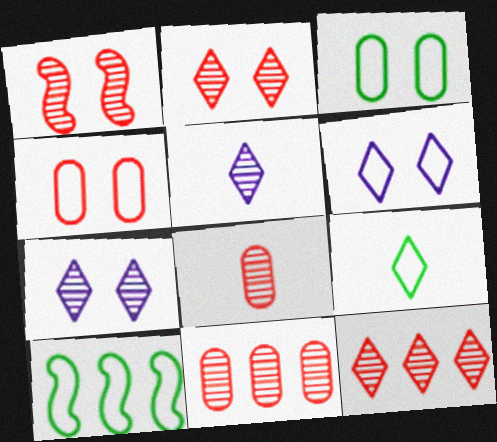[[1, 8, 12], 
[3, 9, 10]]